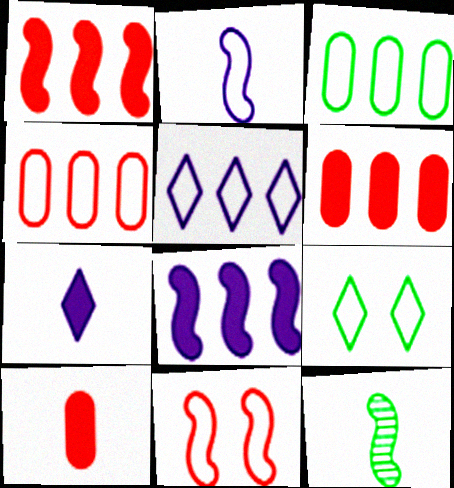[[2, 4, 9], 
[8, 11, 12]]